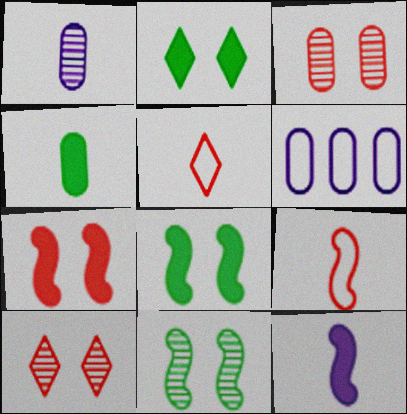[[3, 4, 6]]